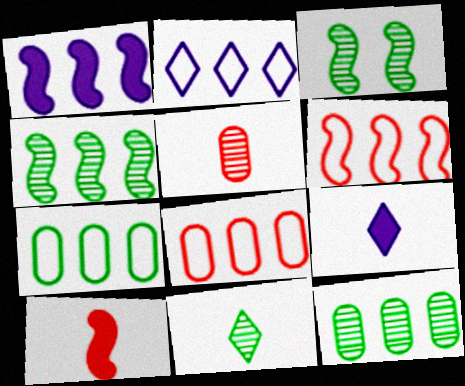[[1, 4, 6], 
[2, 6, 7], 
[3, 8, 9], 
[3, 11, 12]]